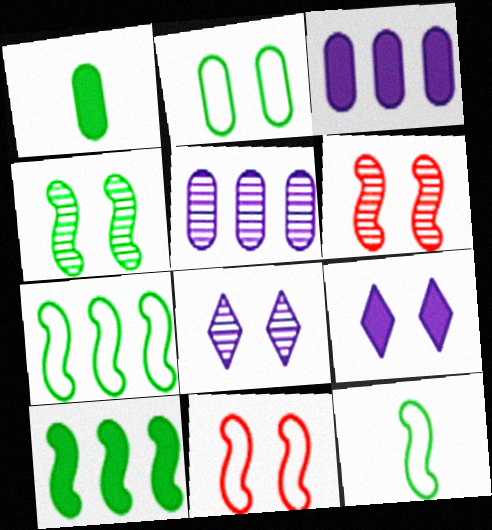[[2, 6, 9], 
[4, 10, 12]]